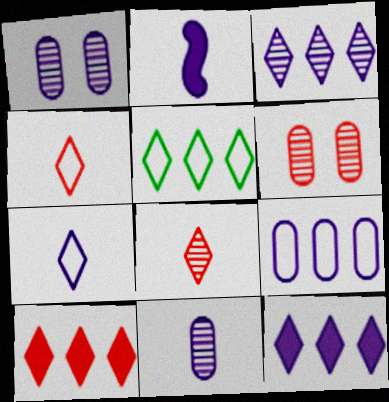[[2, 5, 6], 
[2, 7, 11], 
[3, 5, 10]]